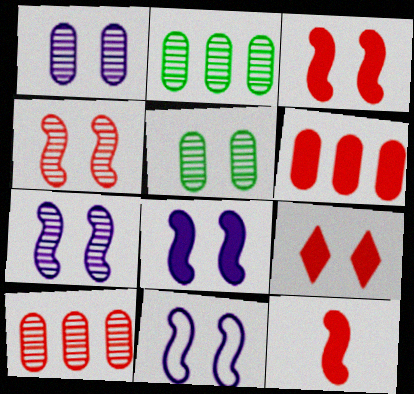[[5, 9, 11], 
[6, 9, 12], 
[7, 8, 11]]